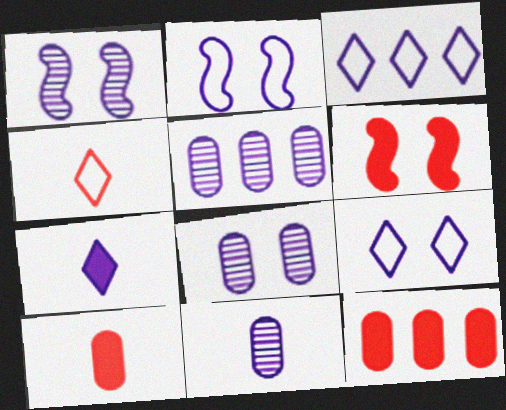[[2, 5, 7], 
[5, 8, 11]]